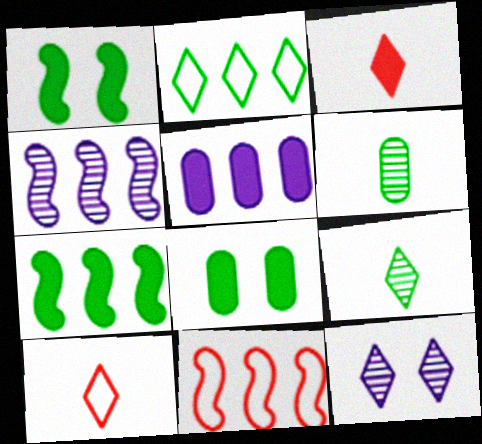[[1, 2, 6], 
[1, 3, 5], 
[2, 3, 12], 
[4, 7, 11], 
[4, 8, 10]]